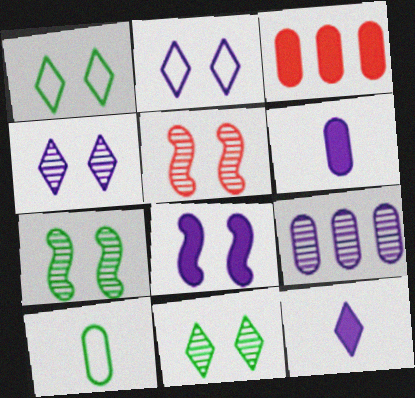[]